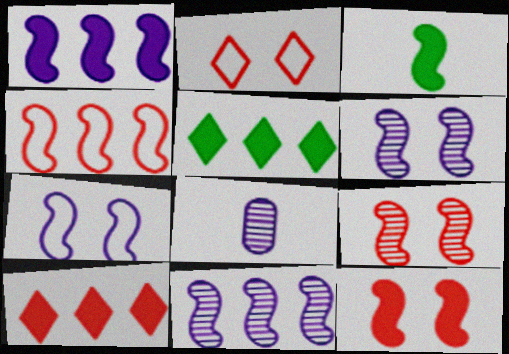[[1, 3, 12], 
[3, 4, 6]]